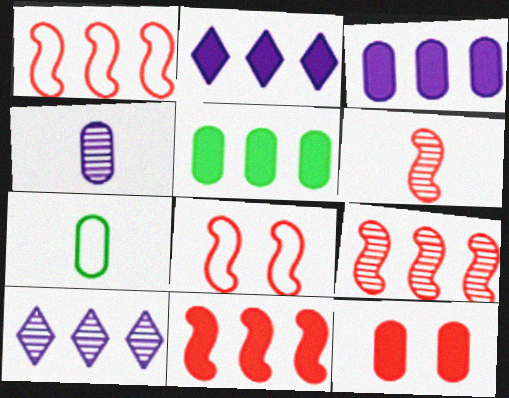[[1, 5, 10], 
[1, 9, 11], 
[2, 5, 11], 
[6, 8, 11]]